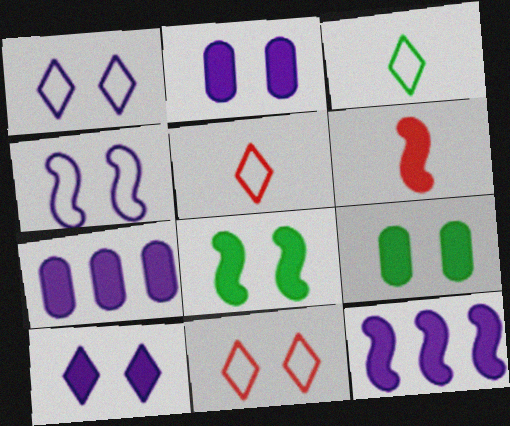[[6, 8, 12]]